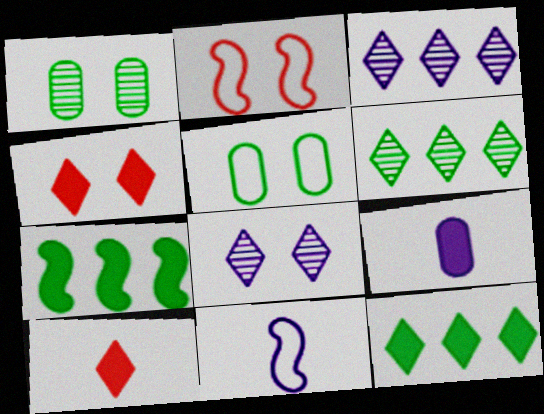[[2, 6, 9], 
[4, 7, 9]]